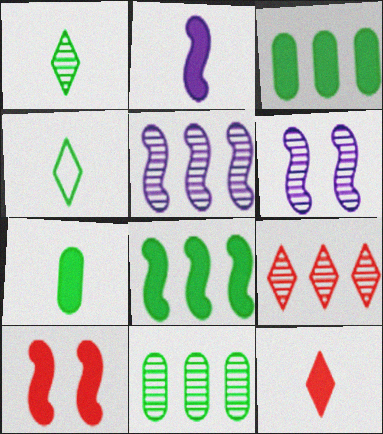[[2, 7, 12], 
[2, 8, 10], 
[5, 9, 11]]